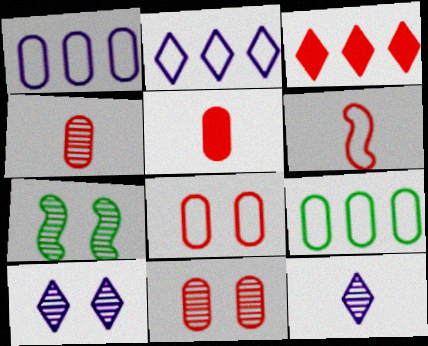[[2, 5, 7], 
[3, 6, 11], 
[7, 10, 11]]